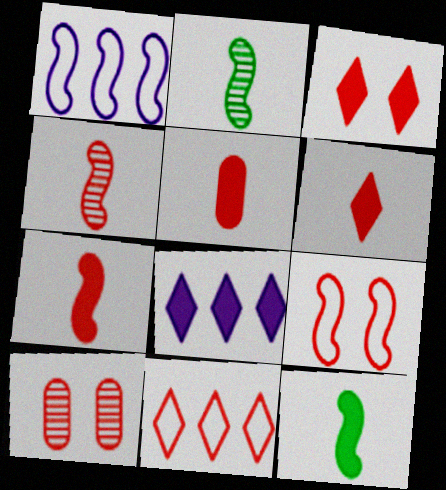[[3, 9, 10], 
[5, 6, 7], 
[7, 10, 11]]